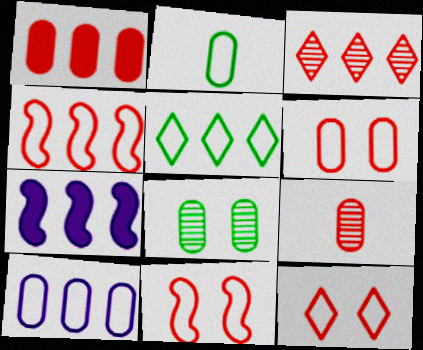[[1, 3, 4], 
[1, 6, 9], 
[2, 6, 10], 
[4, 5, 10], 
[6, 11, 12]]